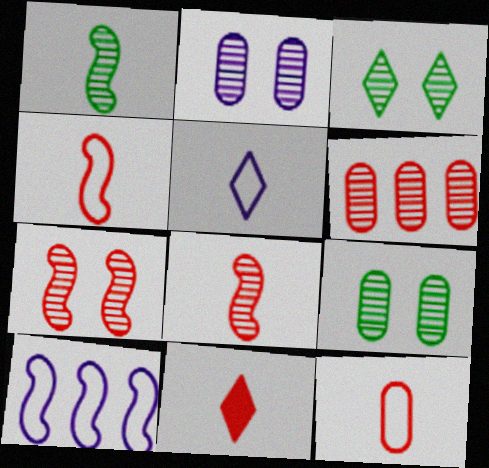[[2, 3, 7], 
[8, 11, 12], 
[9, 10, 11]]